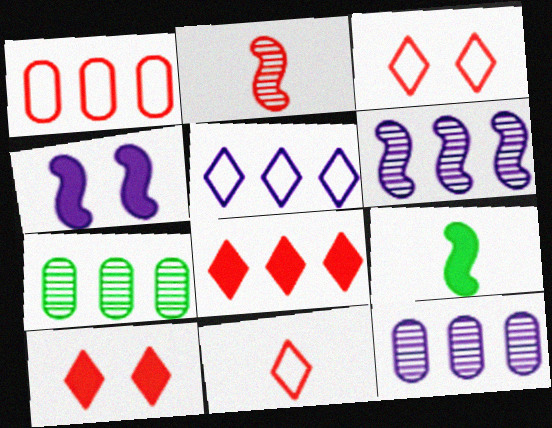[[1, 2, 10], 
[3, 9, 12], 
[4, 7, 11]]